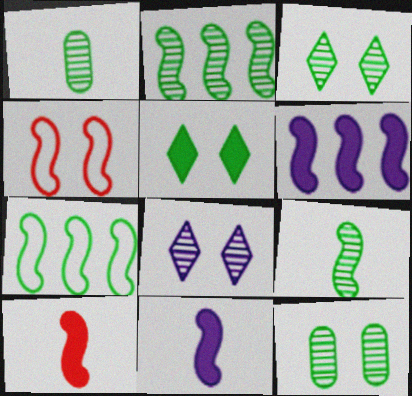[[1, 2, 3], 
[1, 5, 7], 
[2, 4, 11], 
[4, 6, 9]]